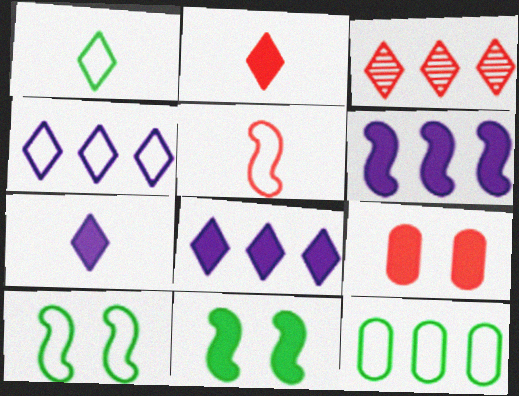[[1, 10, 12], 
[3, 5, 9], 
[3, 6, 12]]